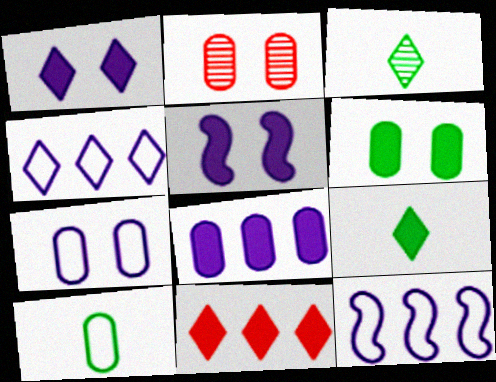[[1, 9, 11], 
[2, 6, 7], 
[2, 8, 10], 
[2, 9, 12]]